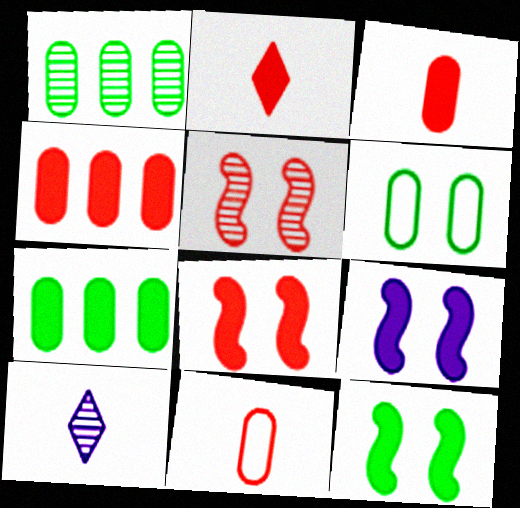[[1, 5, 10], 
[2, 4, 8], 
[2, 7, 9], 
[8, 9, 12]]